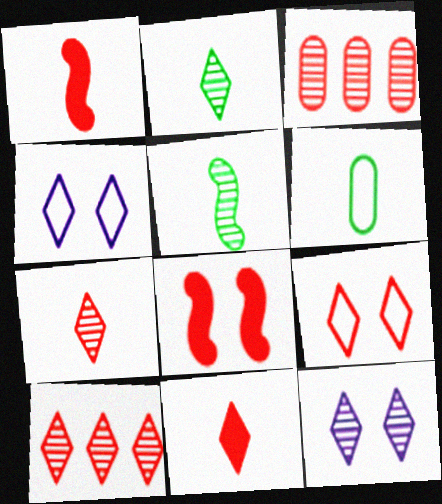[[1, 3, 9], 
[2, 10, 12], 
[3, 5, 12], 
[9, 10, 11]]